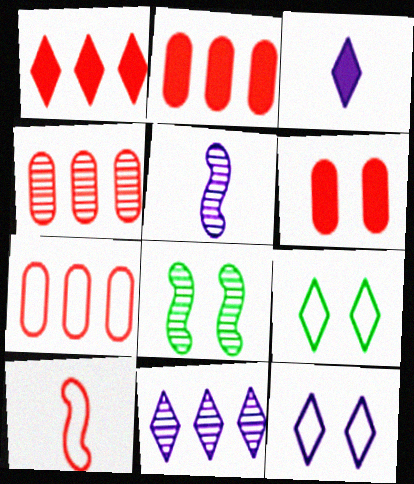[[2, 4, 7], 
[2, 5, 9], 
[3, 7, 8], 
[3, 11, 12], 
[6, 8, 12]]